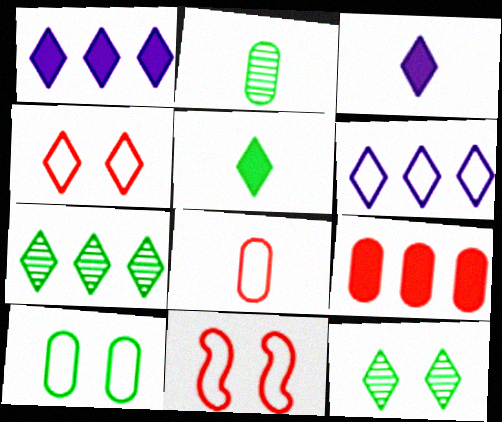[[1, 2, 11], 
[3, 4, 7]]